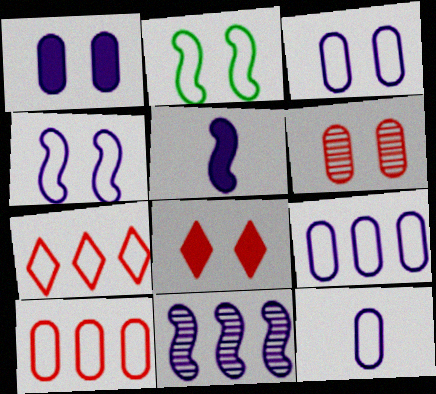[[2, 7, 12], 
[3, 9, 12], 
[4, 5, 11]]